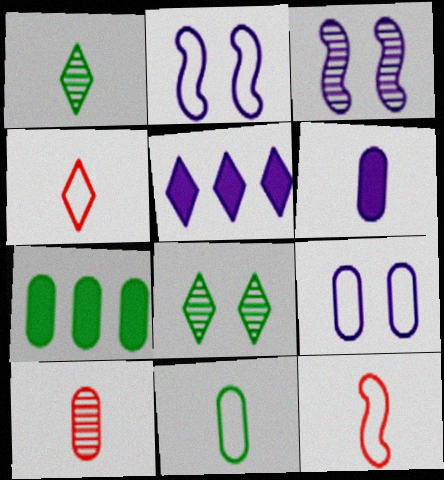[[1, 6, 12], 
[3, 4, 7], 
[4, 5, 8], 
[6, 10, 11], 
[7, 9, 10]]